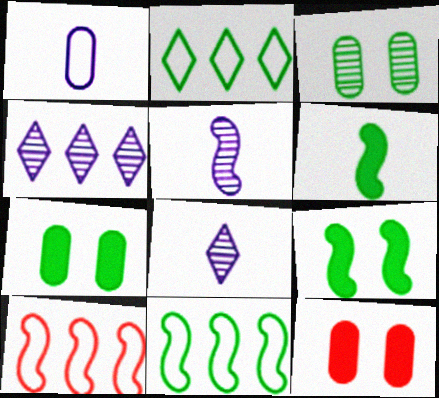[[2, 3, 6], 
[2, 5, 12], 
[5, 9, 10], 
[7, 8, 10], 
[8, 11, 12]]